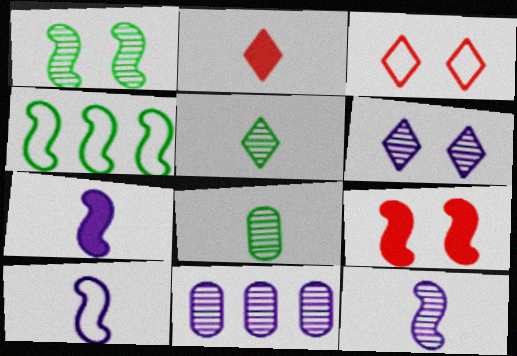[[2, 8, 10], 
[4, 9, 12], 
[6, 11, 12], 
[7, 10, 12]]